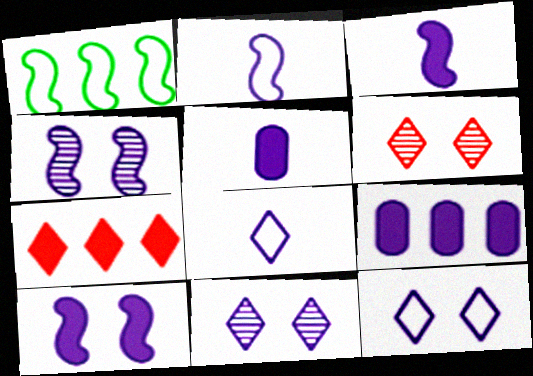[[1, 5, 6], 
[2, 9, 11], 
[4, 8, 9]]